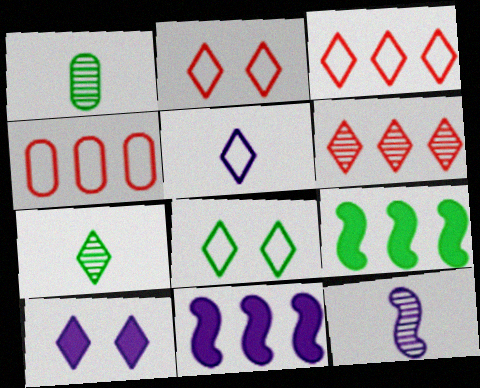[[1, 2, 11], 
[1, 8, 9], 
[3, 5, 8], 
[3, 7, 10]]